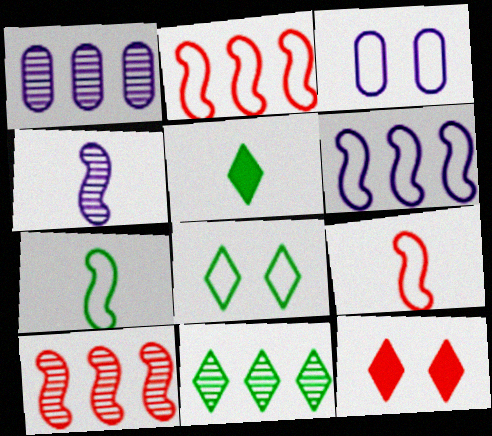[[1, 7, 12], 
[1, 10, 11], 
[3, 5, 10], 
[5, 8, 11]]